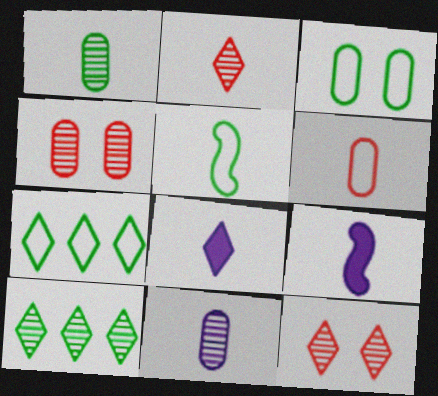[[3, 5, 7], 
[4, 7, 9], 
[7, 8, 12]]